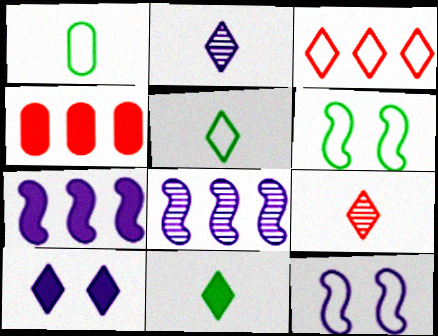[[1, 3, 12], 
[2, 4, 6]]